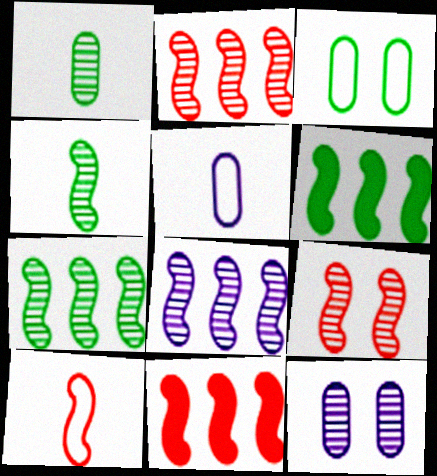[[2, 7, 8], 
[4, 8, 9], 
[9, 10, 11]]